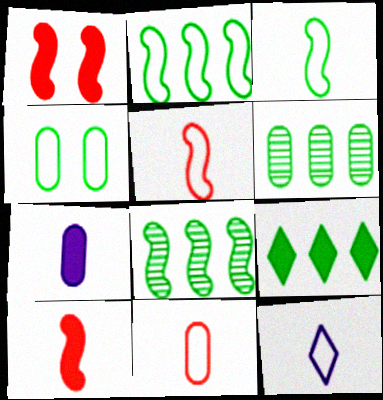[[1, 6, 12], 
[1, 7, 9], 
[2, 6, 9], 
[3, 11, 12]]